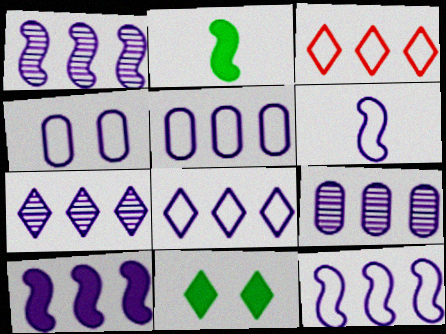[[1, 7, 9], 
[1, 10, 12], 
[4, 6, 8], 
[5, 7, 10], 
[5, 8, 12], 
[8, 9, 10]]